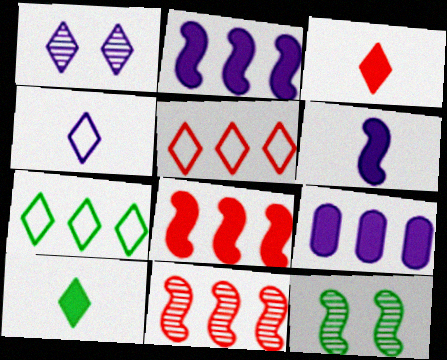[[1, 3, 7], 
[1, 5, 10], 
[7, 9, 11]]